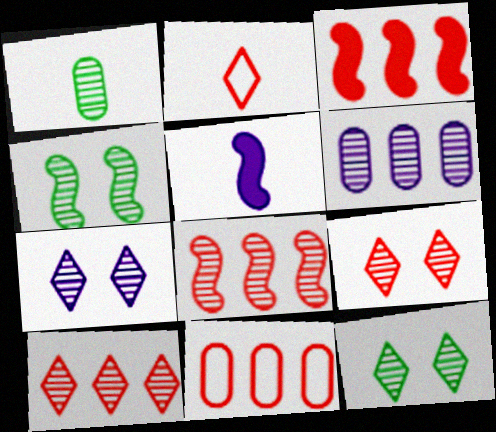[[1, 2, 5], 
[1, 7, 8], 
[3, 10, 11], 
[5, 11, 12], 
[7, 9, 12]]